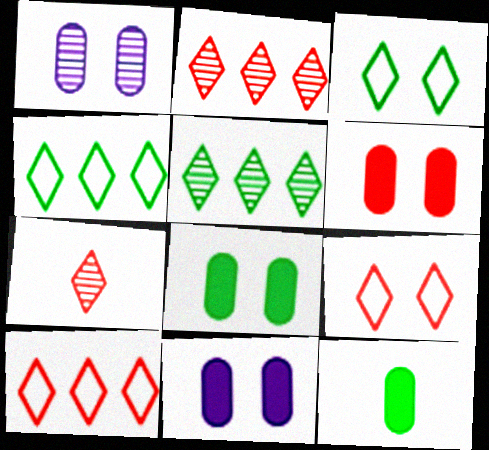[[6, 8, 11]]